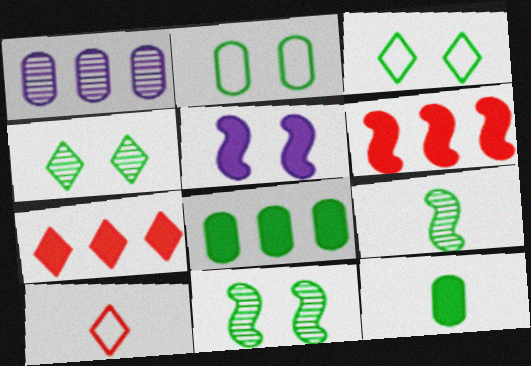[[3, 8, 9], 
[5, 7, 12]]